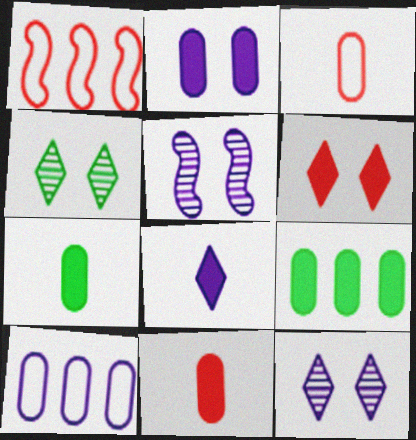[[1, 7, 12], 
[2, 9, 11], 
[5, 8, 10]]